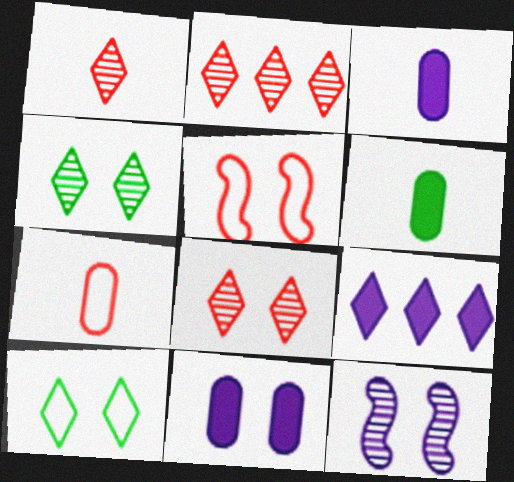[[1, 2, 8], 
[1, 9, 10], 
[4, 5, 11]]